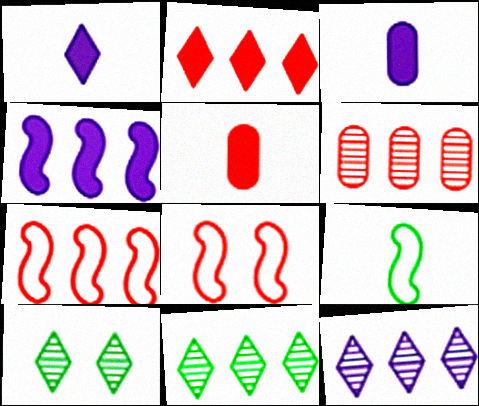[[2, 6, 7], 
[3, 7, 10], 
[3, 8, 11]]